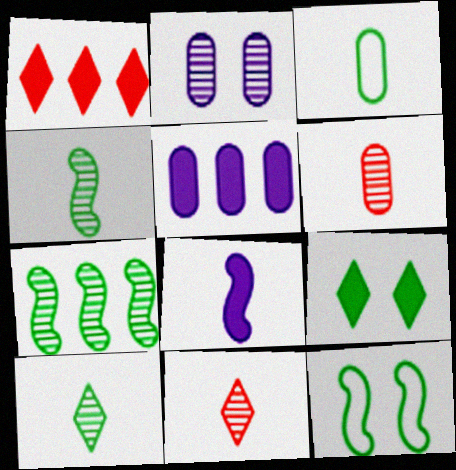[[2, 7, 11], 
[3, 7, 9], 
[3, 8, 11], 
[5, 11, 12]]